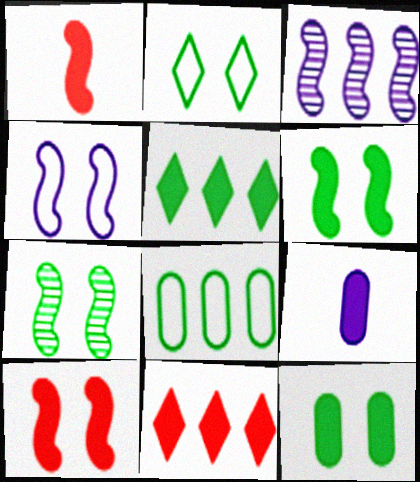[[2, 7, 12], 
[3, 8, 11], 
[4, 7, 10], 
[5, 9, 10], 
[6, 9, 11]]